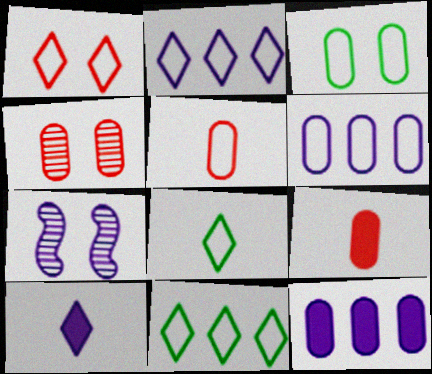[[1, 2, 8], 
[3, 5, 6], 
[6, 7, 10], 
[7, 9, 11]]